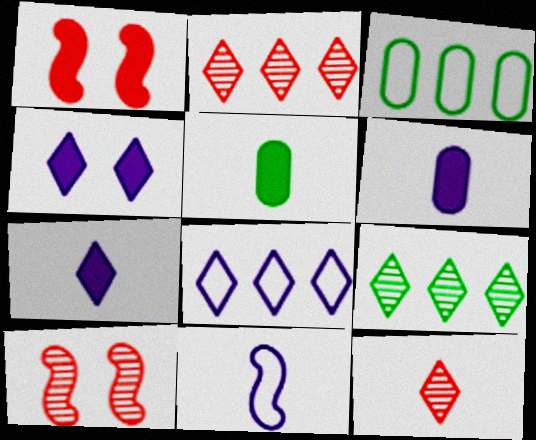[[3, 7, 10], 
[5, 8, 10], 
[5, 11, 12]]